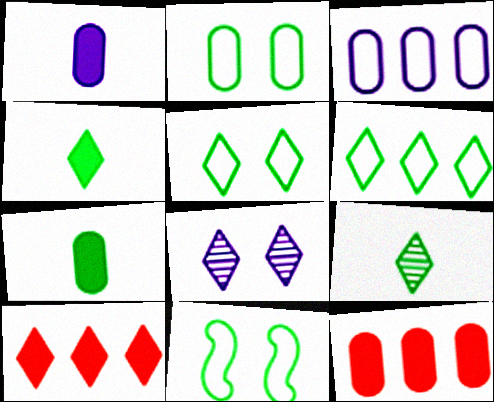[[2, 5, 11]]